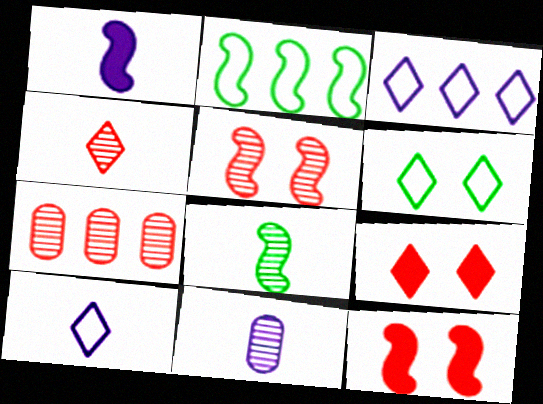[[1, 2, 5], 
[1, 6, 7], 
[1, 10, 11], 
[2, 9, 11], 
[4, 5, 7], 
[4, 8, 11]]